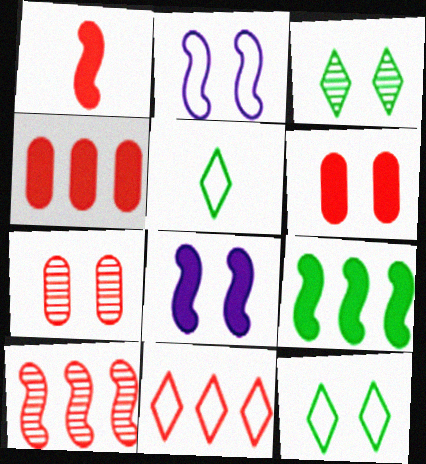[[1, 7, 11], 
[1, 8, 9], 
[2, 3, 6], 
[4, 10, 11], 
[7, 8, 12]]